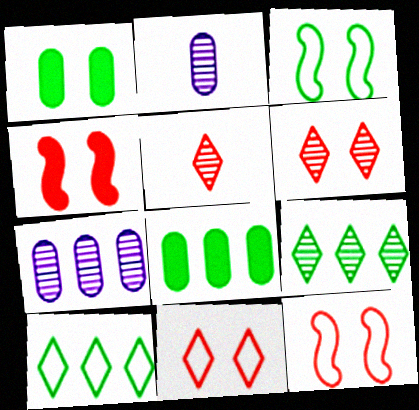[[2, 4, 10]]